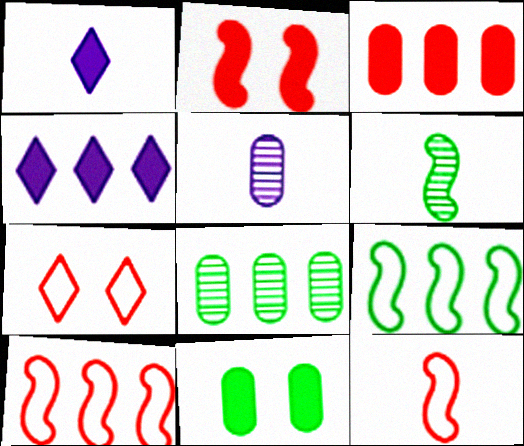[[4, 8, 10]]